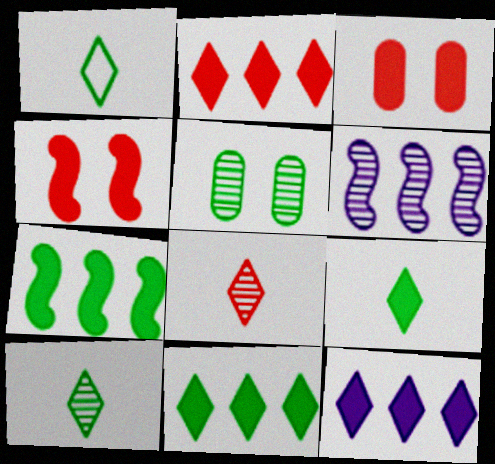[[1, 3, 6], 
[1, 5, 7], 
[1, 9, 10], 
[2, 11, 12], 
[5, 6, 8]]